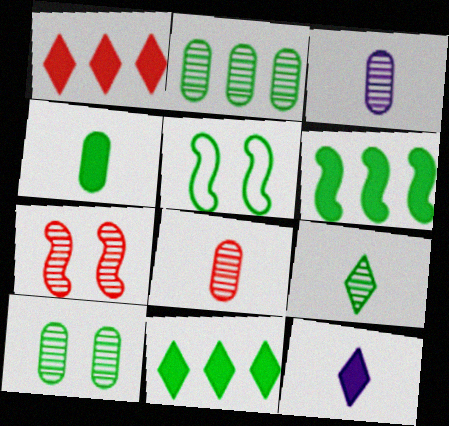[[1, 3, 5]]